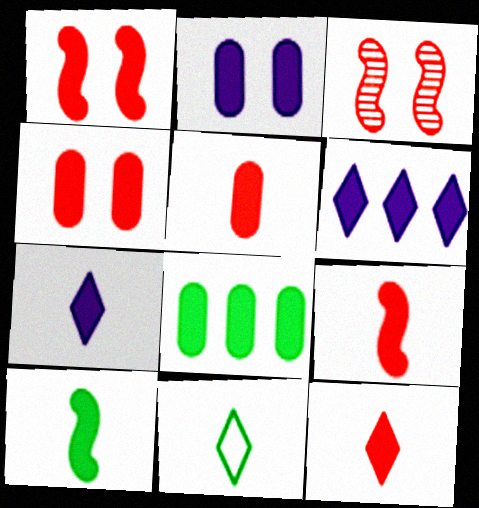[[1, 7, 8], 
[2, 5, 8], 
[4, 6, 10], 
[5, 7, 10], 
[5, 9, 12]]